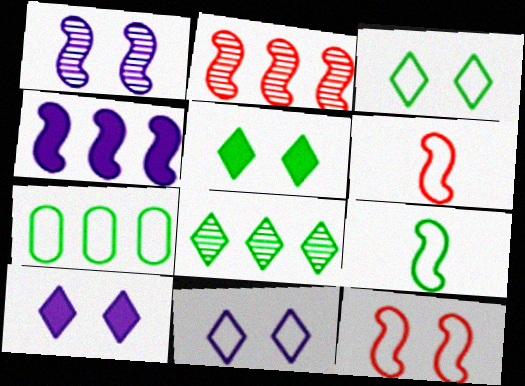[[3, 7, 9], 
[6, 7, 11]]